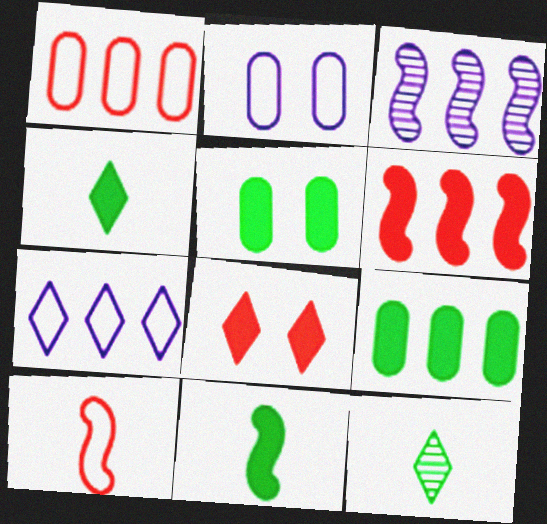[[2, 6, 12], 
[7, 8, 12]]